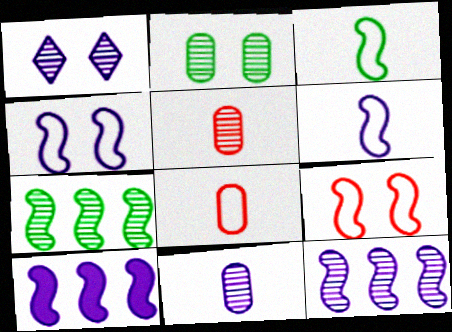[[1, 5, 7], 
[1, 11, 12]]